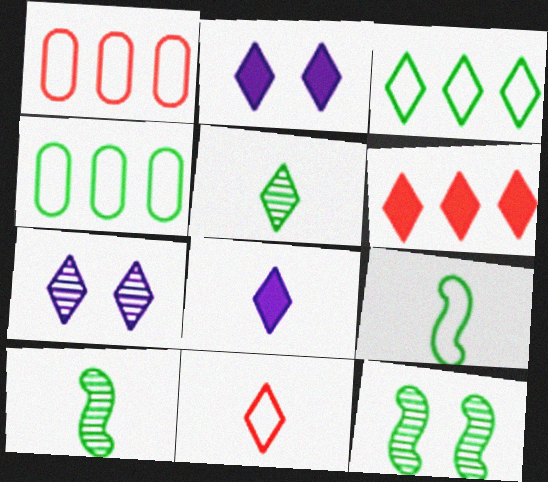[[1, 2, 10], 
[1, 8, 12], 
[5, 8, 11]]